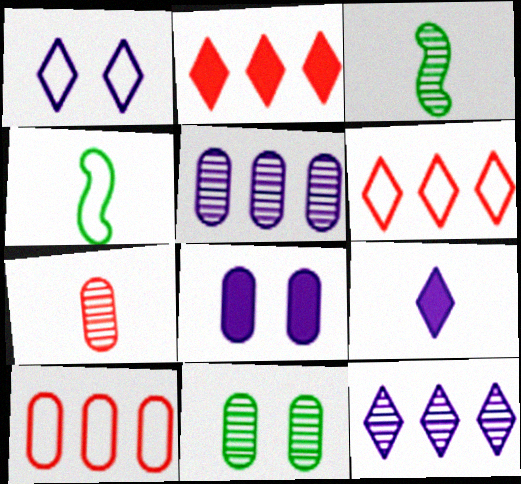[[1, 4, 10], 
[1, 9, 12], 
[3, 6, 8], 
[4, 7, 9], 
[5, 7, 11]]